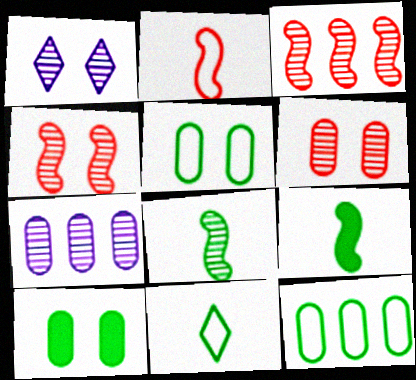[]